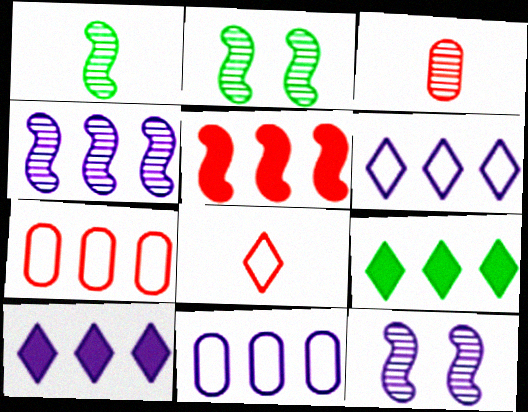[[4, 7, 9], 
[4, 10, 11]]